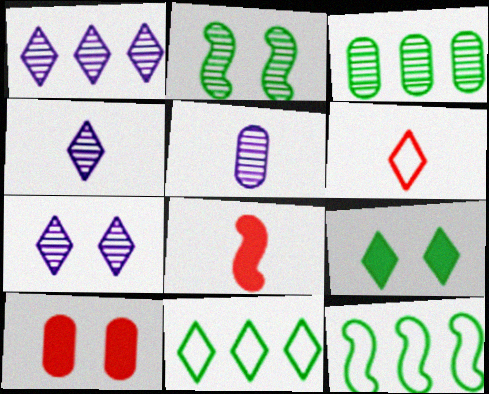[[1, 4, 7], 
[1, 6, 9], 
[4, 10, 12]]